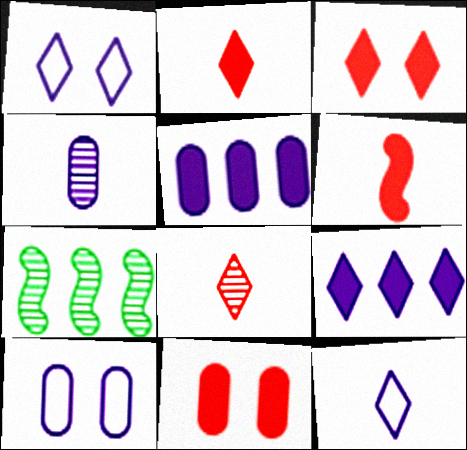[[2, 7, 10], 
[4, 5, 10], 
[7, 11, 12]]